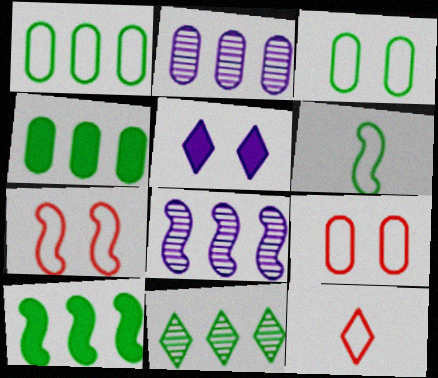[[1, 10, 11], 
[5, 11, 12]]